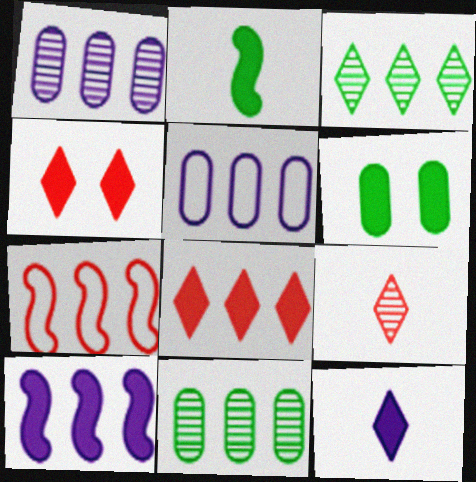[]